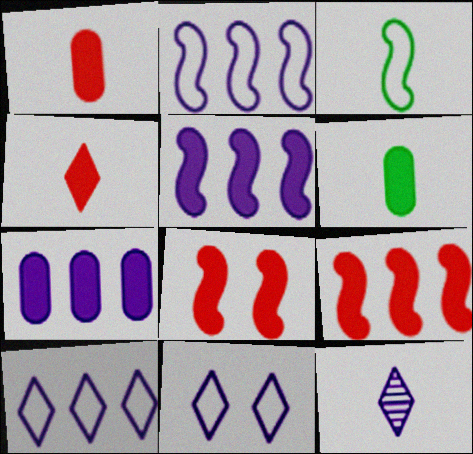[[1, 3, 12]]